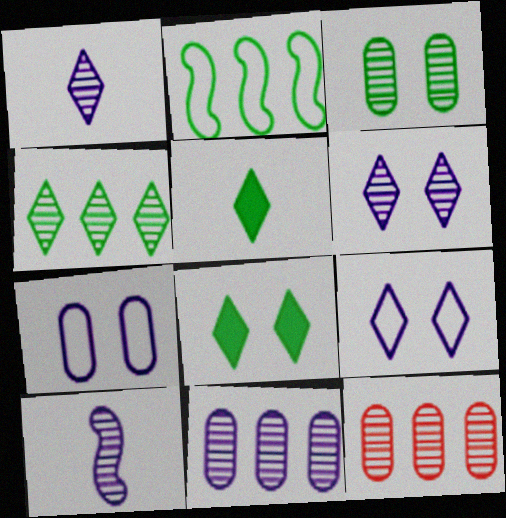[[2, 3, 5], 
[6, 10, 11]]